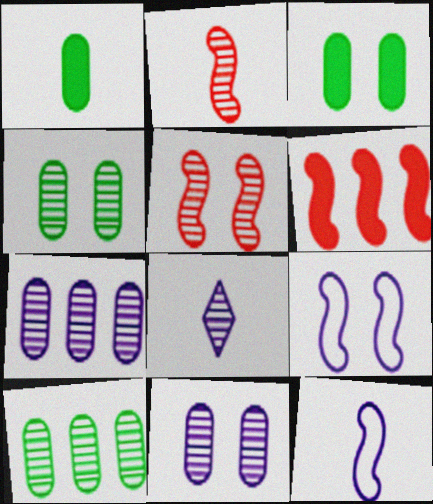[[5, 8, 10]]